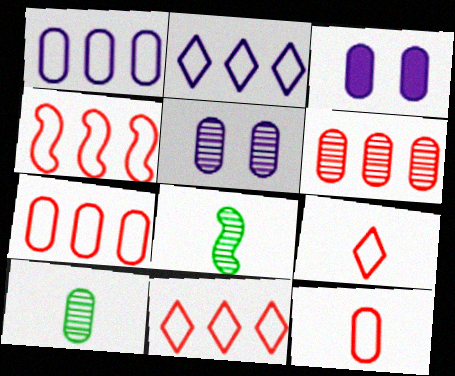[[3, 7, 10], 
[3, 8, 11], 
[4, 7, 11], 
[5, 6, 10]]